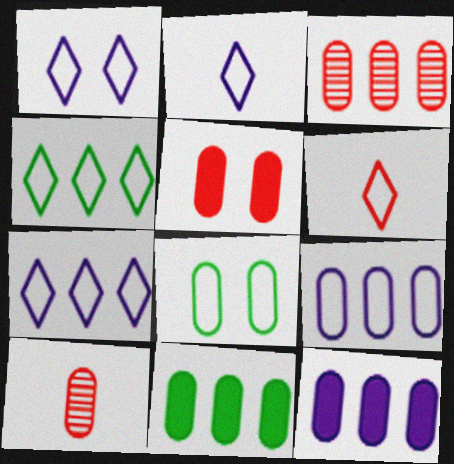[[1, 2, 7], 
[1, 4, 6], 
[3, 9, 11], 
[8, 10, 12]]